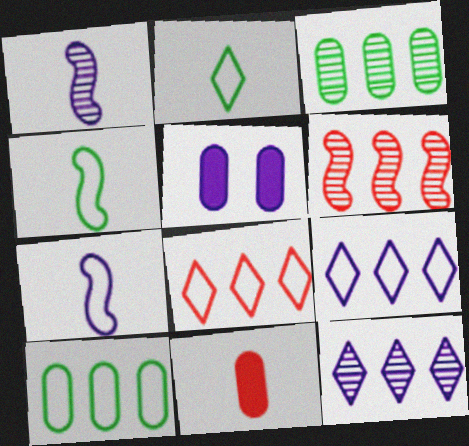[[1, 2, 11], 
[1, 5, 9], 
[2, 5, 6], 
[3, 6, 12], 
[5, 7, 12]]